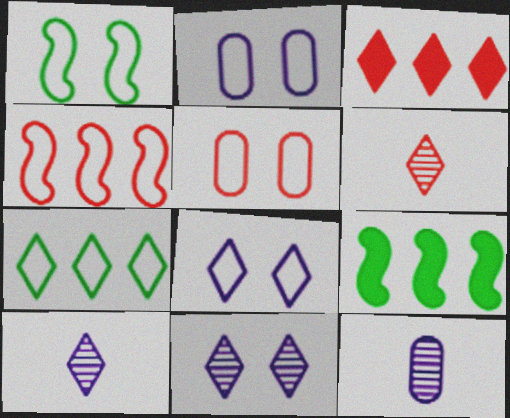[[1, 3, 12], 
[1, 5, 8], 
[2, 6, 9], 
[5, 9, 10]]